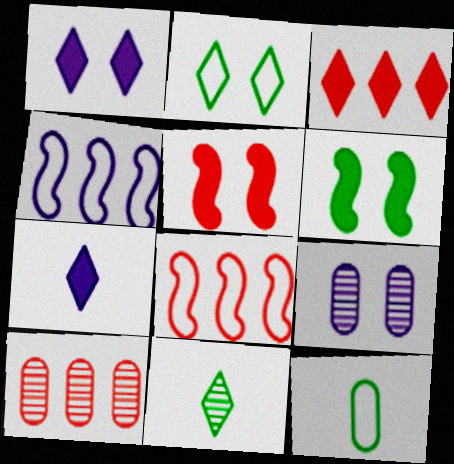[[2, 5, 9], 
[3, 8, 10], 
[4, 7, 9]]